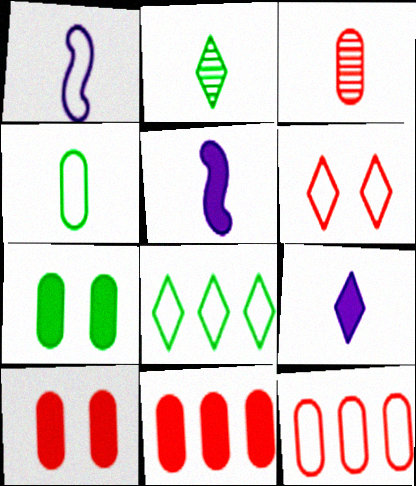[[3, 10, 12]]